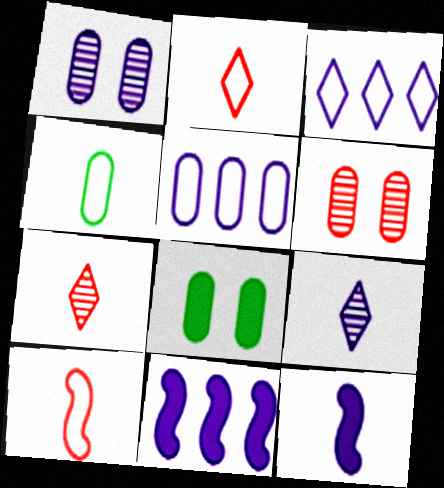[[1, 3, 12], 
[4, 7, 12]]